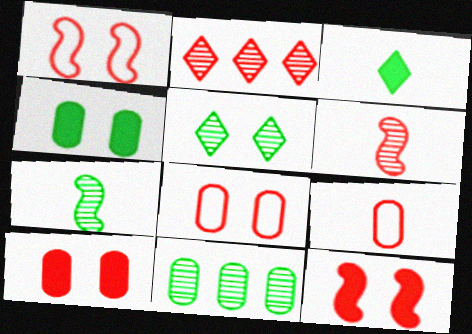[[2, 9, 12], 
[5, 7, 11]]